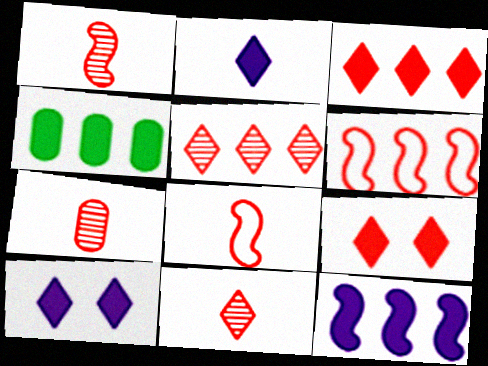[[1, 7, 11], 
[3, 4, 12], 
[6, 7, 9]]